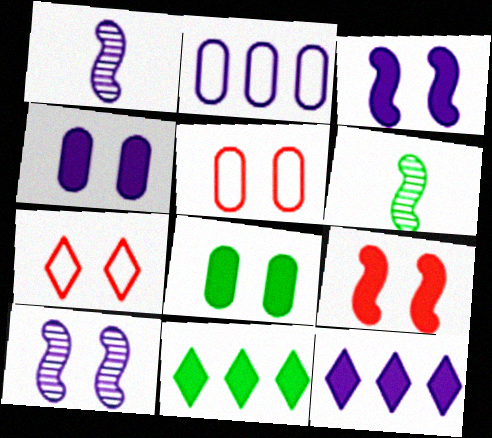[[1, 5, 11], 
[5, 6, 12], 
[7, 8, 10]]